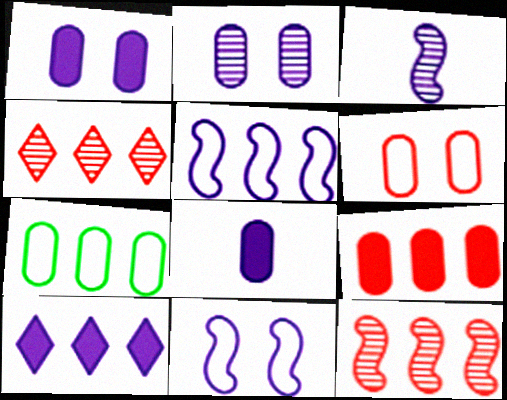[[7, 10, 12]]